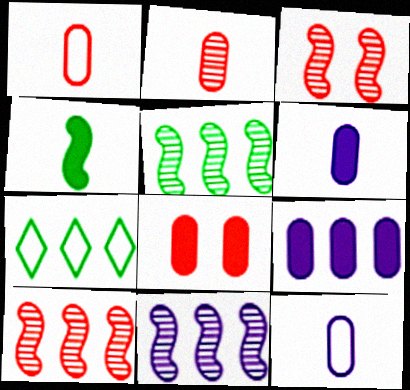[[3, 6, 7], 
[5, 10, 11], 
[7, 9, 10]]